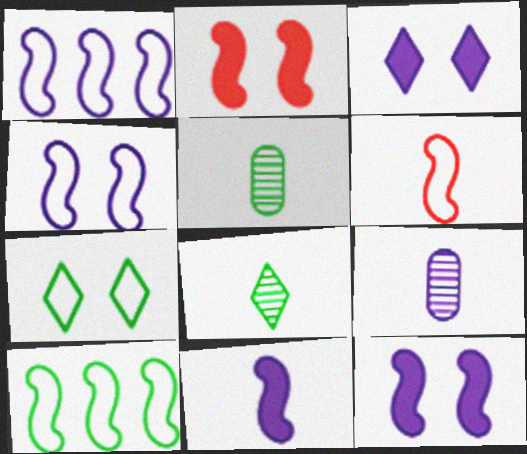[[1, 3, 9], 
[4, 6, 10]]